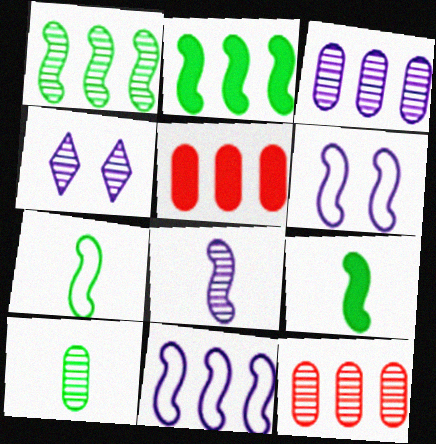[[3, 4, 8], 
[4, 5, 7]]